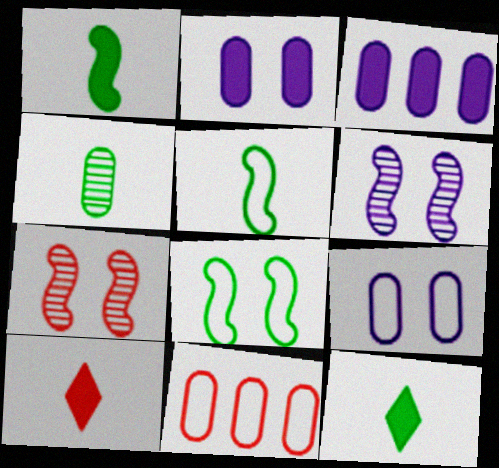[[2, 4, 11], 
[4, 5, 12], 
[6, 11, 12], 
[7, 10, 11]]